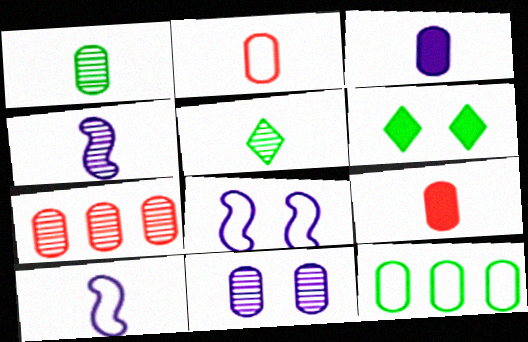[[1, 2, 3], 
[1, 7, 11], 
[5, 9, 10], 
[6, 7, 10], 
[9, 11, 12]]